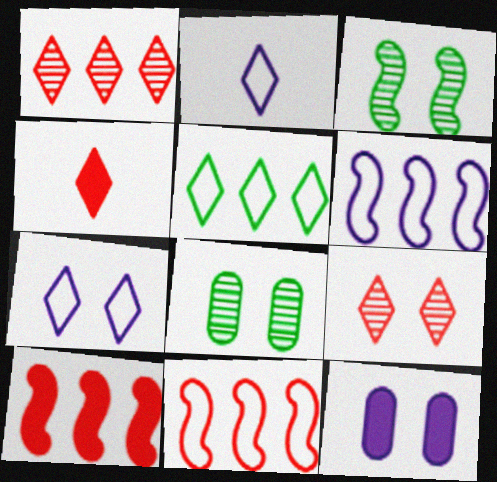[[2, 8, 10], 
[4, 6, 8]]